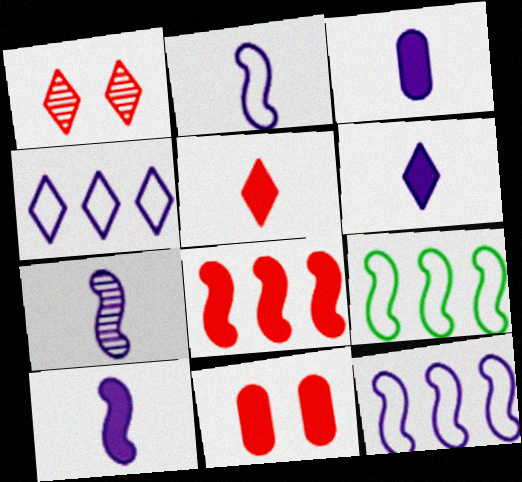[[1, 3, 9], 
[2, 7, 10], 
[3, 6, 10], 
[5, 8, 11]]